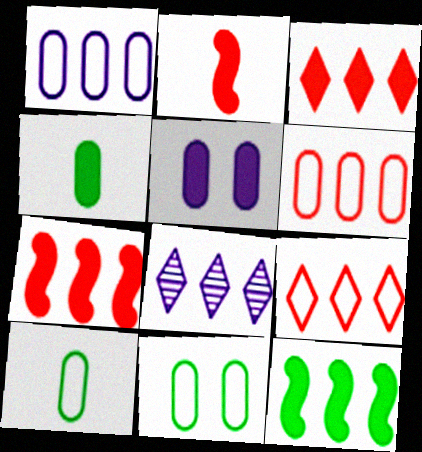[[2, 8, 11], 
[6, 8, 12]]